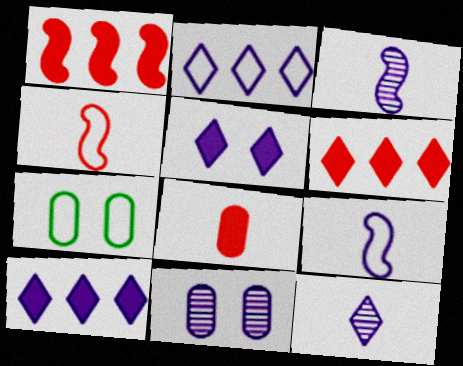[[1, 7, 12], 
[2, 4, 7], 
[2, 5, 12], 
[3, 6, 7], 
[9, 10, 11]]